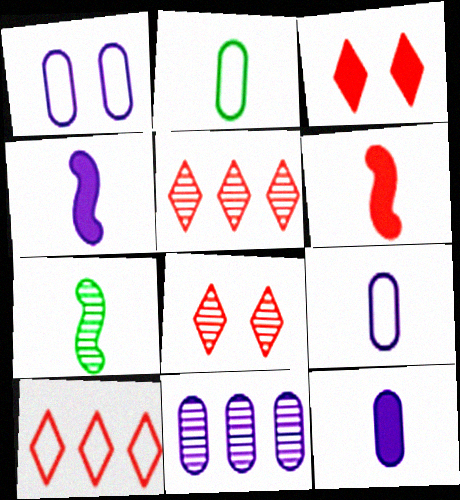[[1, 11, 12], 
[7, 8, 11]]